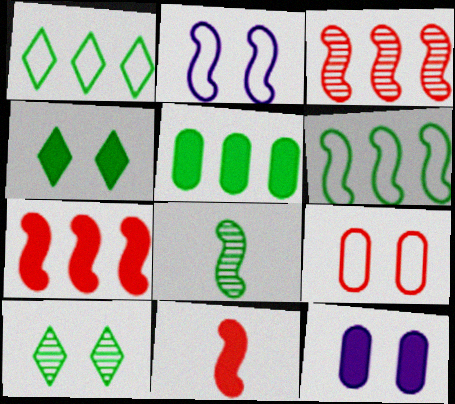[[2, 7, 8]]